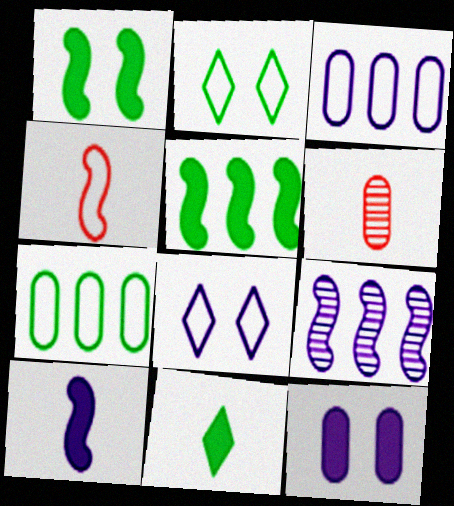[[1, 4, 9], 
[2, 3, 4], 
[4, 7, 8], 
[5, 6, 8], 
[6, 7, 12]]